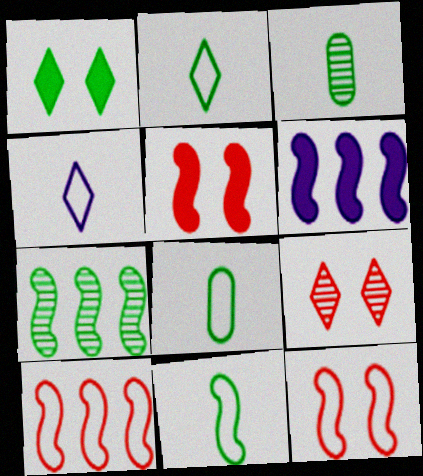[[1, 7, 8], 
[2, 8, 11], 
[6, 7, 10], 
[6, 8, 9]]